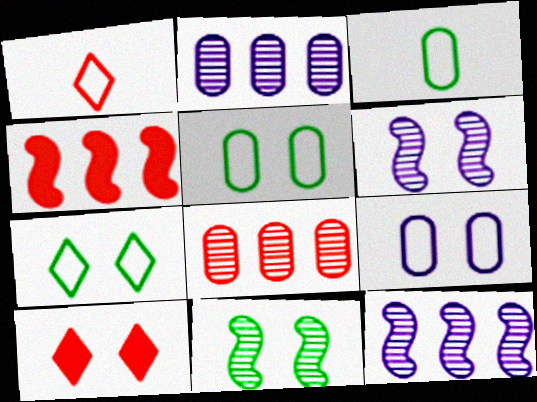[[3, 10, 12], 
[5, 6, 10], 
[9, 10, 11]]